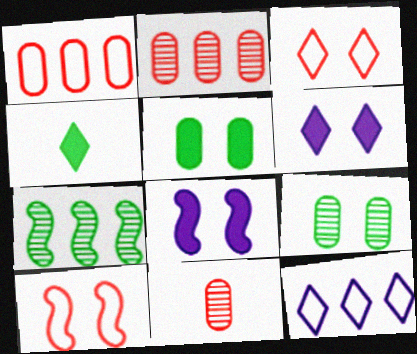[[3, 8, 9], 
[6, 9, 10]]